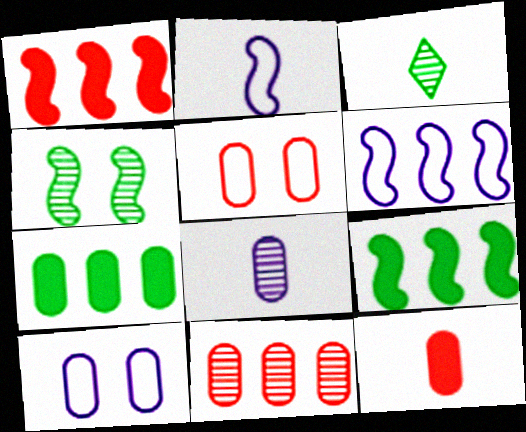[[1, 2, 4], 
[1, 3, 10], 
[2, 3, 12], 
[5, 7, 8], 
[5, 11, 12]]